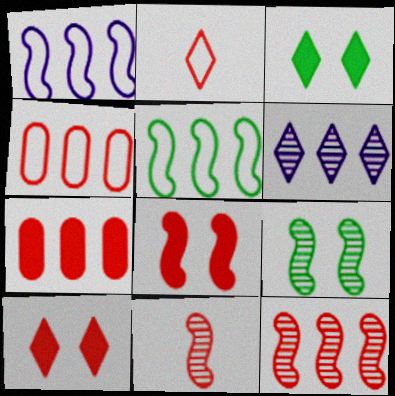[[2, 3, 6], 
[4, 10, 11], 
[5, 6, 7]]